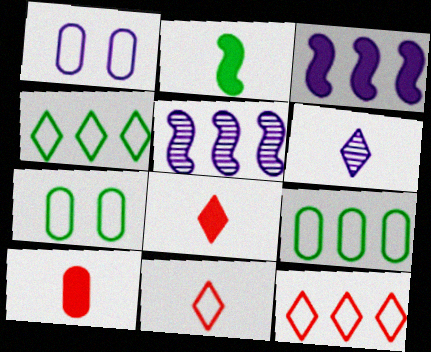[[1, 3, 6], 
[5, 7, 8]]